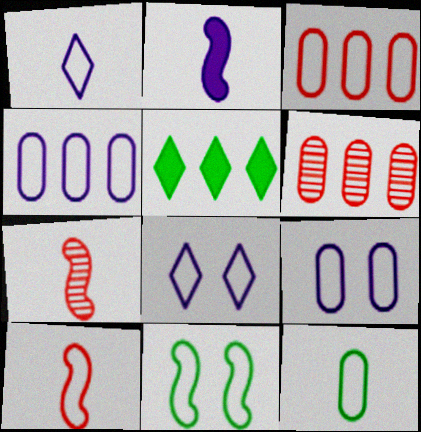[[1, 3, 11], 
[1, 10, 12], 
[3, 9, 12], 
[5, 7, 9]]